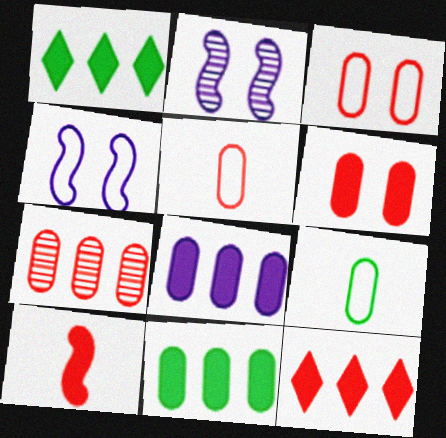[[1, 2, 5], 
[2, 9, 12], 
[5, 6, 7], 
[6, 10, 12]]